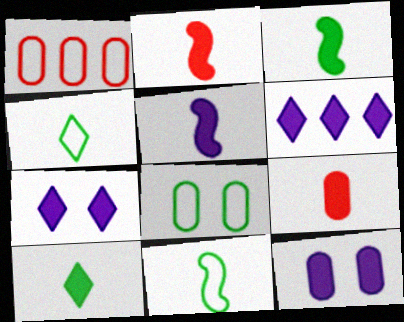[[2, 3, 5], 
[5, 6, 12], 
[5, 9, 10]]